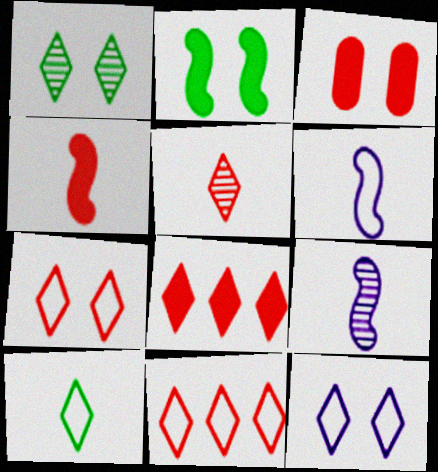[[3, 4, 8], 
[5, 7, 8], 
[10, 11, 12]]